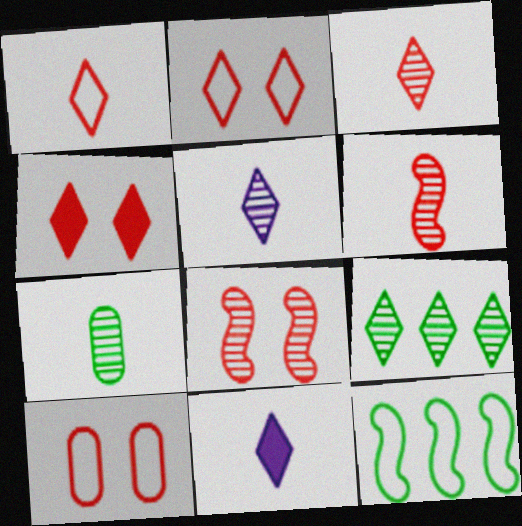[[2, 9, 11], 
[4, 8, 10], 
[5, 6, 7]]